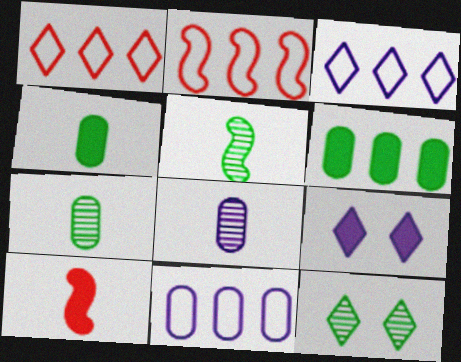[[2, 7, 9], 
[6, 9, 10], 
[10, 11, 12]]